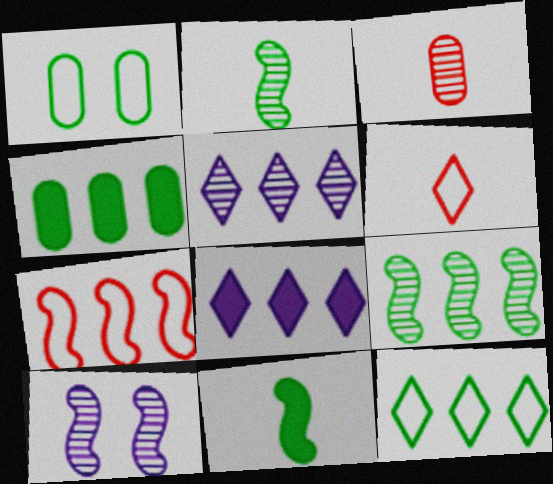[[4, 5, 7], 
[4, 6, 10], 
[4, 9, 12], 
[7, 10, 11]]